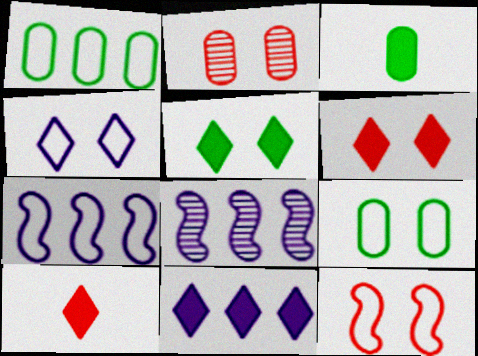[[2, 6, 12], 
[4, 9, 12], 
[5, 10, 11], 
[8, 9, 10]]